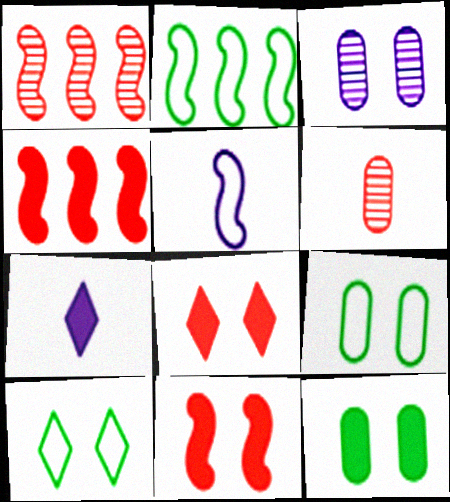[[1, 7, 9], 
[3, 10, 11], 
[4, 7, 12]]